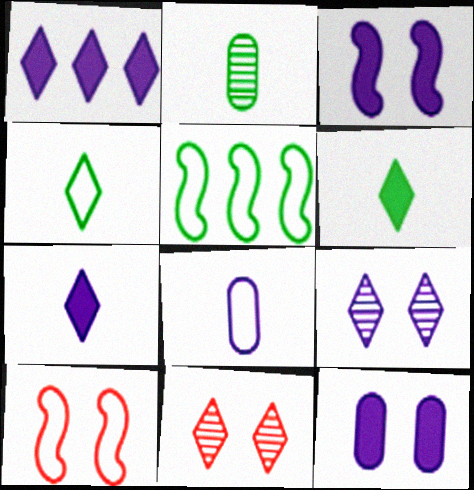[[1, 2, 10], 
[1, 4, 11]]